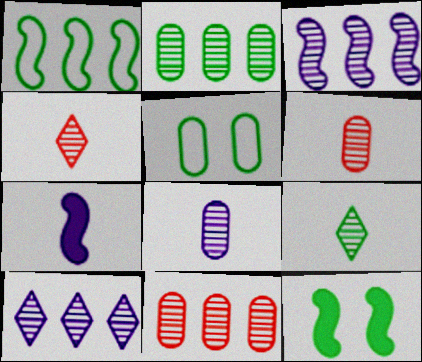[]